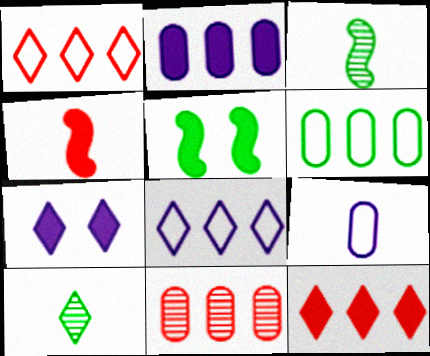[[1, 7, 10], 
[2, 6, 11], 
[4, 9, 10], 
[5, 6, 10]]